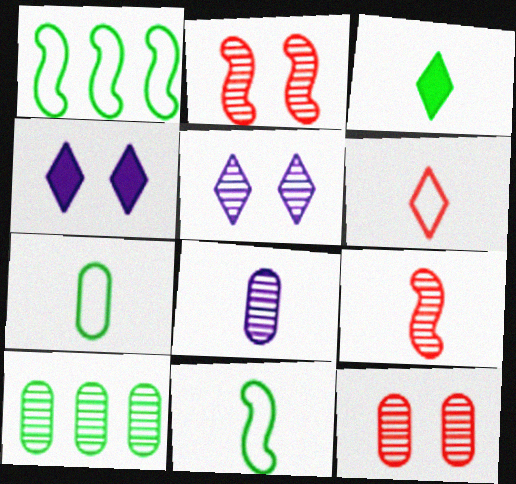[[5, 9, 10], 
[8, 10, 12]]